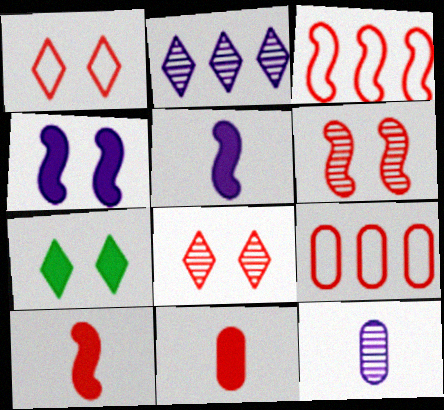[[3, 6, 10], 
[3, 7, 12], 
[3, 8, 11], 
[8, 9, 10]]